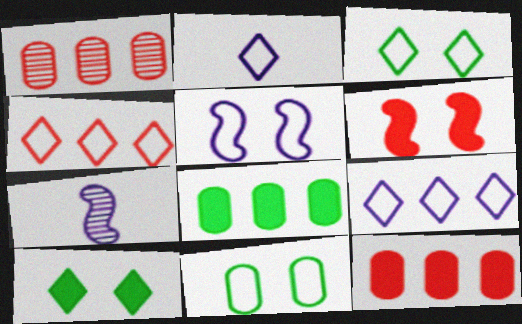[[2, 3, 4], 
[3, 7, 12]]